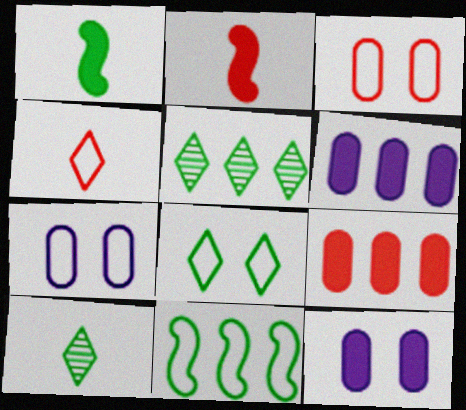[[2, 5, 7], 
[4, 7, 11]]